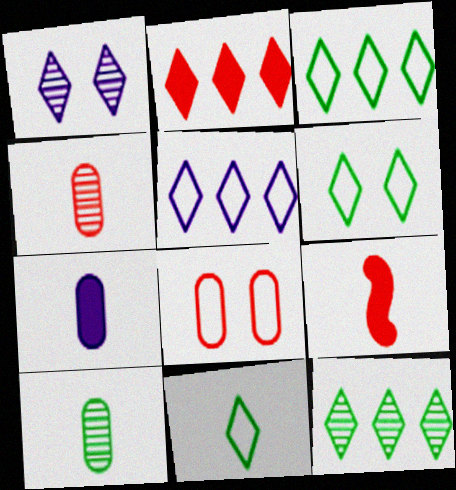[[1, 2, 11], 
[2, 5, 12], 
[3, 6, 11]]